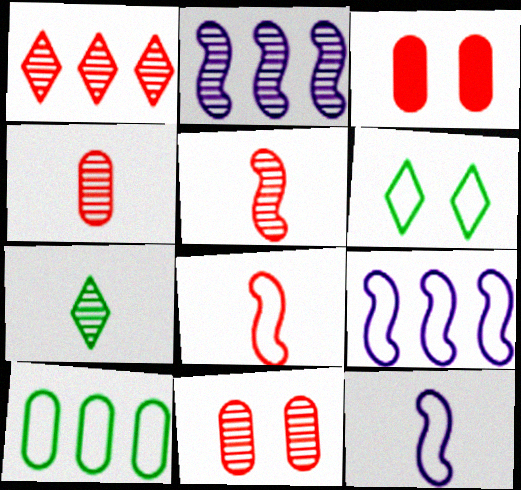[[1, 3, 8], 
[1, 5, 11], 
[2, 7, 11], 
[3, 7, 9]]